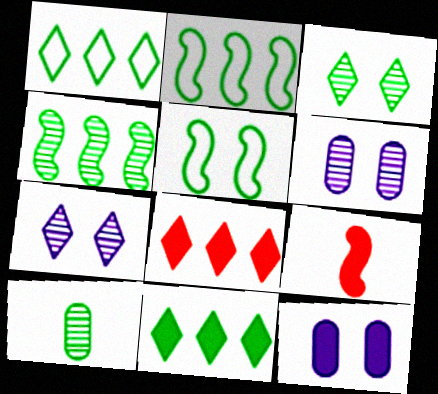[[1, 6, 9], 
[3, 4, 10], 
[5, 10, 11], 
[9, 11, 12]]